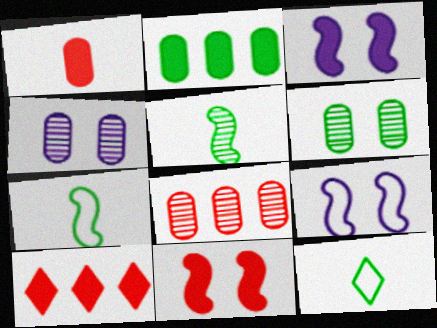[[1, 10, 11], 
[3, 8, 12], 
[4, 7, 10]]